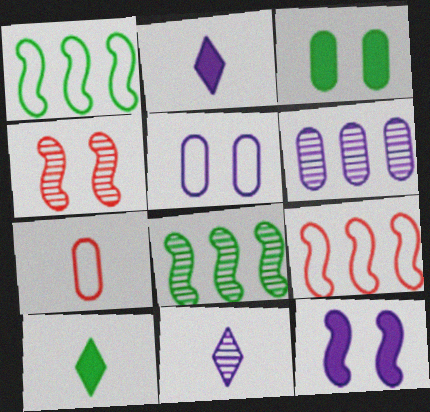[[3, 6, 7], 
[3, 9, 11]]